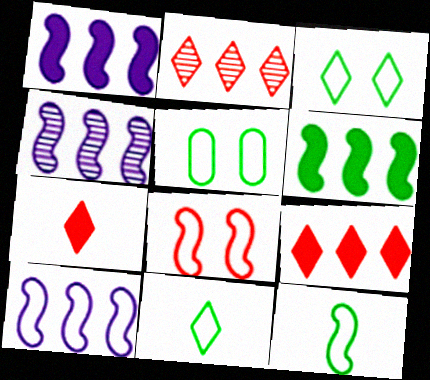[[1, 4, 10], 
[4, 5, 7], 
[8, 10, 12]]